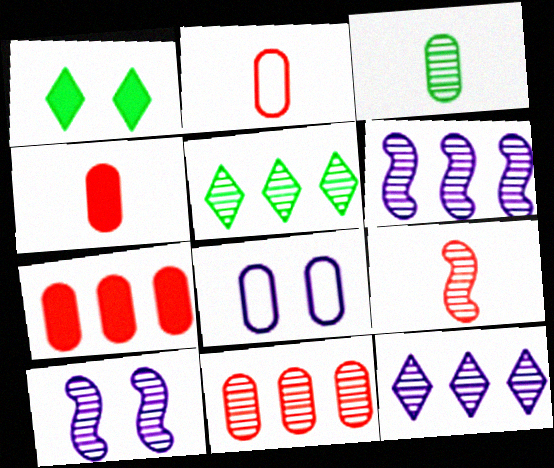[[1, 2, 6], 
[3, 7, 8], 
[5, 6, 11]]